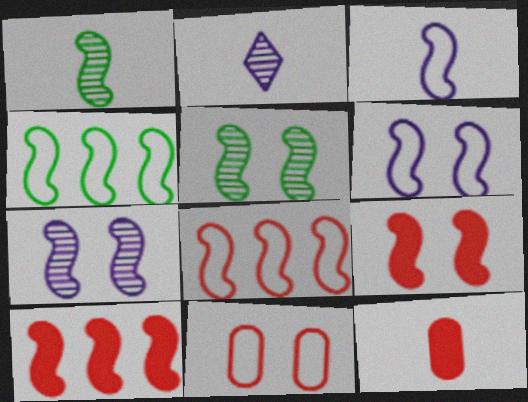[[1, 6, 10], 
[3, 5, 10], 
[5, 6, 9]]